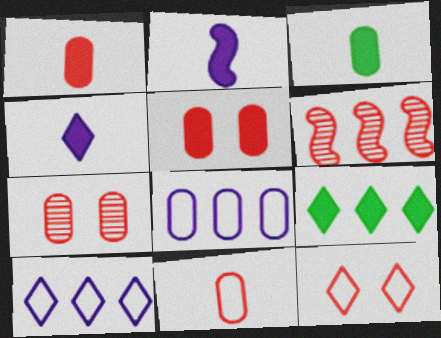[[1, 6, 12], 
[2, 5, 9], 
[3, 7, 8], 
[6, 8, 9]]